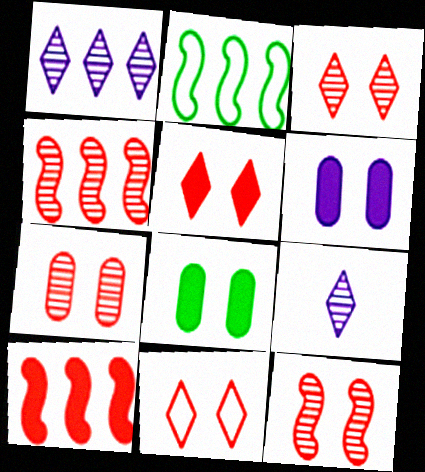[[3, 5, 11], 
[3, 7, 12]]